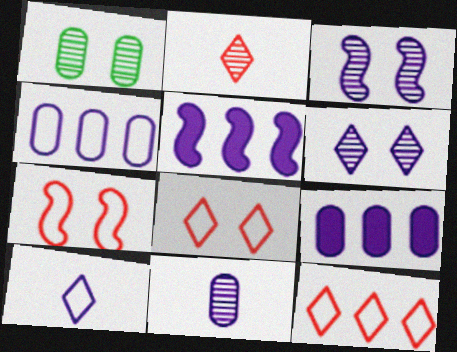[[3, 9, 10]]